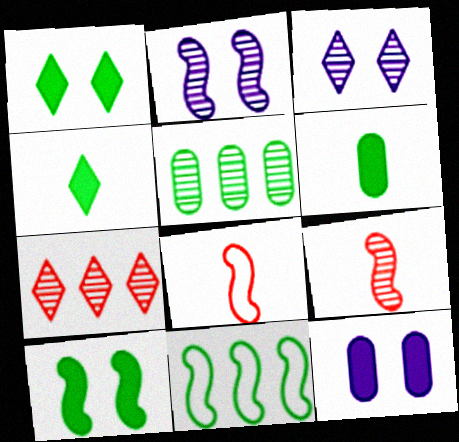[[3, 5, 9]]